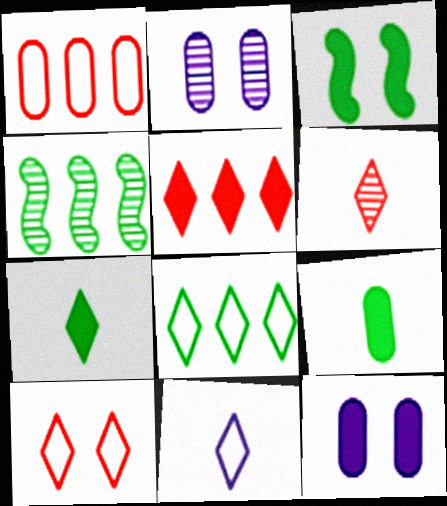[[1, 2, 9], 
[2, 3, 10], 
[2, 4, 6], 
[5, 6, 10], 
[6, 7, 11], 
[8, 10, 11]]